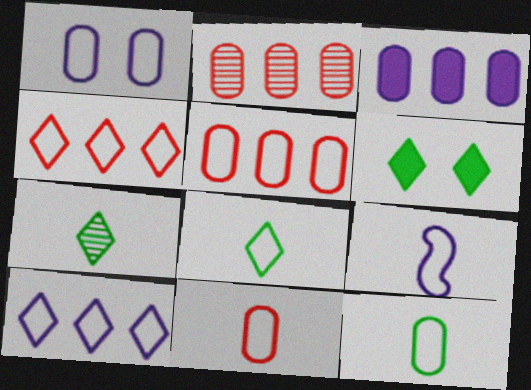[[1, 5, 12], 
[1, 9, 10], 
[2, 6, 9], 
[8, 9, 11]]